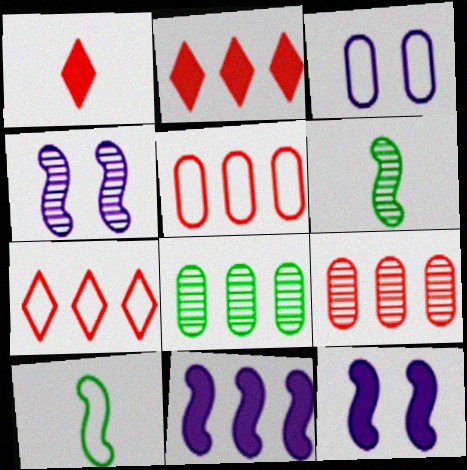[[2, 3, 6], 
[3, 7, 10], 
[7, 8, 11]]